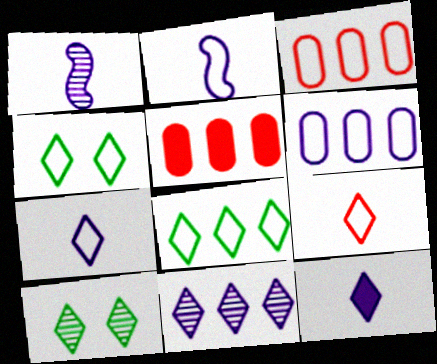[[1, 4, 5], 
[2, 3, 4], 
[2, 5, 10]]